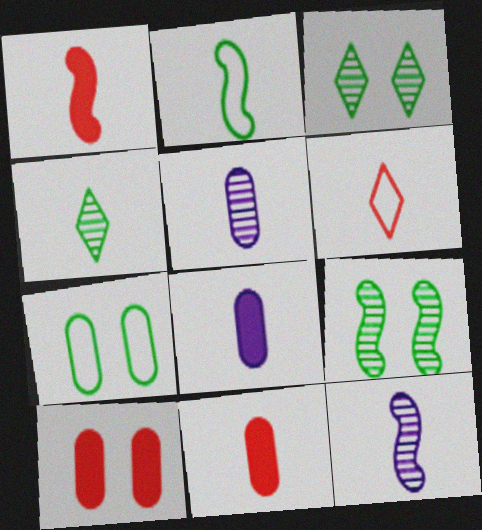[[1, 2, 12]]